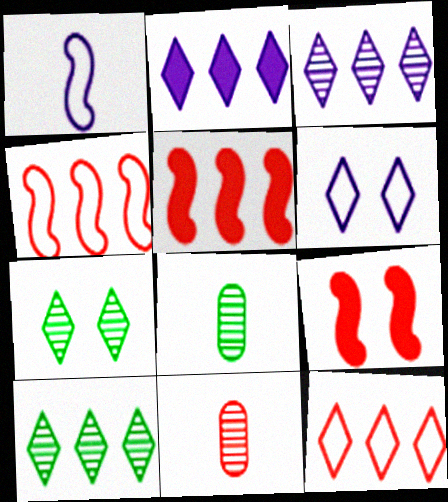[[2, 10, 12], 
[5, 6, 8], 
[9, 11, 12]]